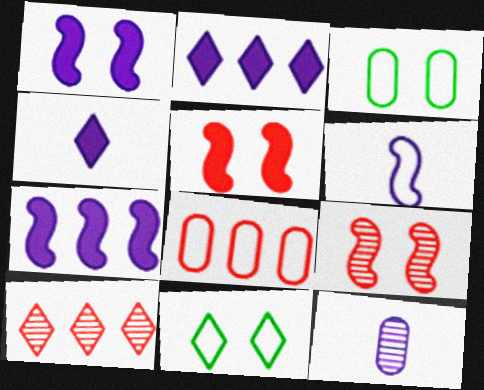[[4, 6, 12], 
[4, 10, 11], 
[6, 8, 11]]